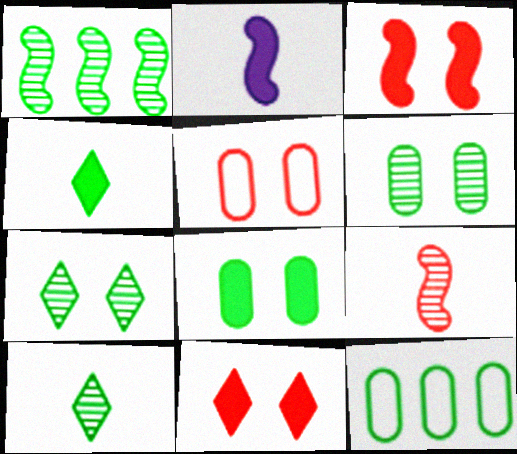[[1, 6, 10]]